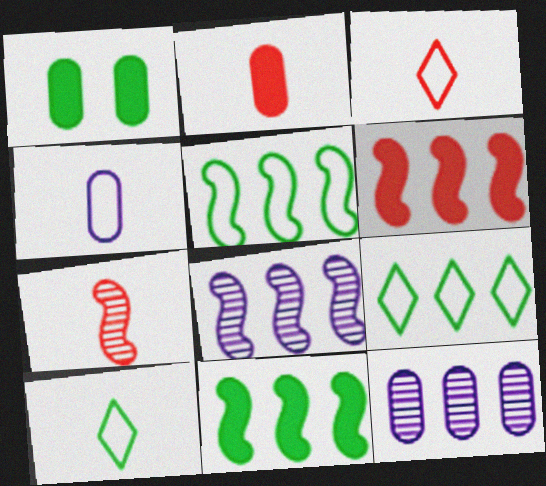[[1, 3, 8], 
[2, 3, 7], 
[5, 6, 8], 
[6, 9, 12]]